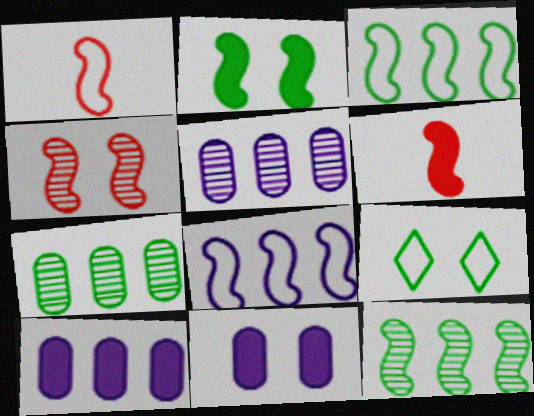[[4, 9, 11], 
[5, 6, 9]]